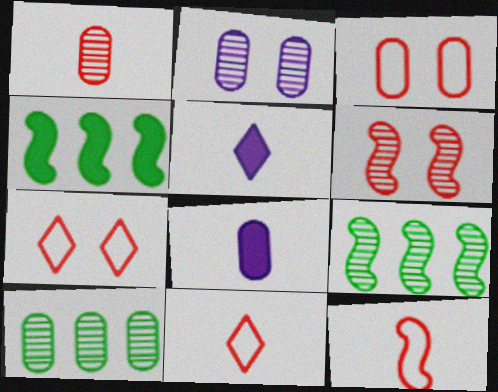[[1, 2, 10], 
[2, 4, 11], 
[3, 5, 9], 
[3, 8, 10], 
[7, 8, 9]]